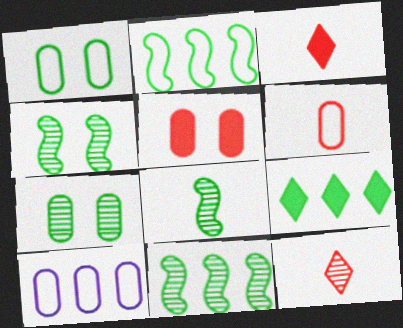[[1, 6, 10], 
[1, 8, 9], 
[3, 4, 10], 
[4, 8, 11]]